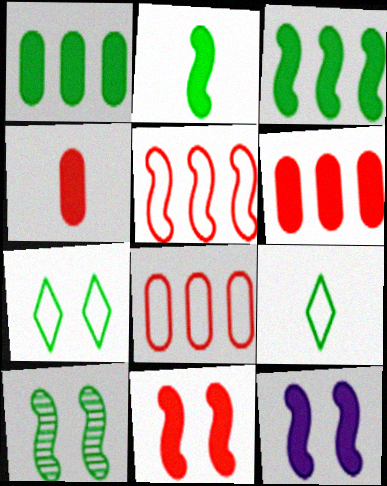[[1, 9, 10]]